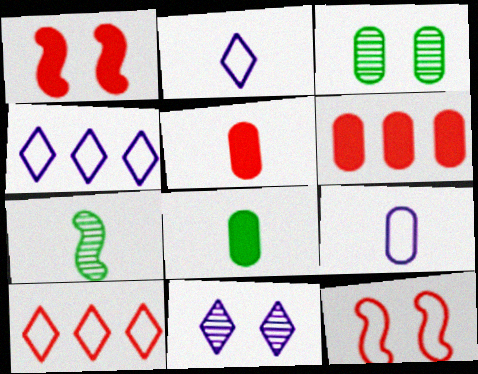[[2, 5, 7], 
[3, 6, 9]]